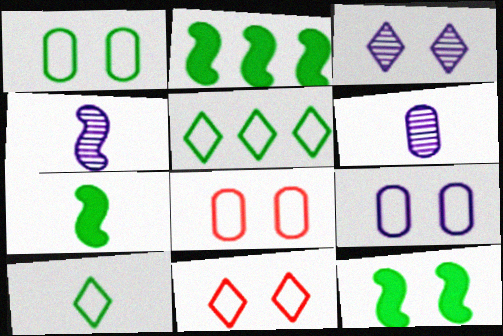[[1, 8, 9], 
[2, 6, 11], 
[2, 7, 12], 
[3, 8, 12]]